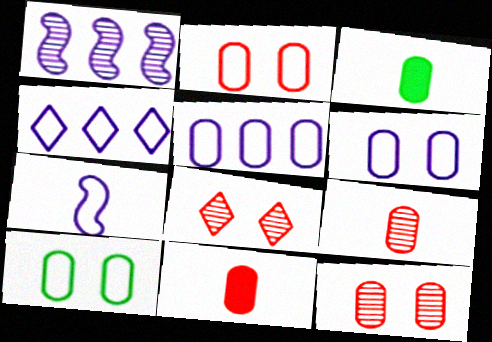[[2, 6, 10], 
[3, 5, 12], 
[4, 6, 7]]